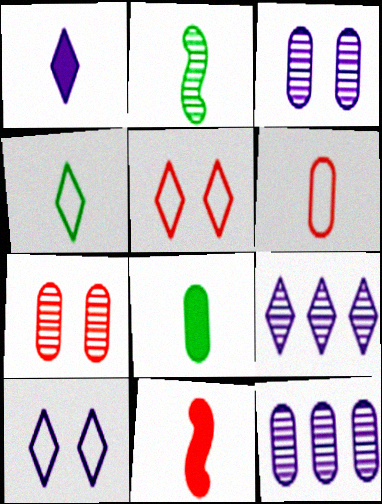[[1, 2, 6], 
[1, 8, 11], 
[1, 9, 10], 
[2, 4, 8], 
[2, 7, 9]]